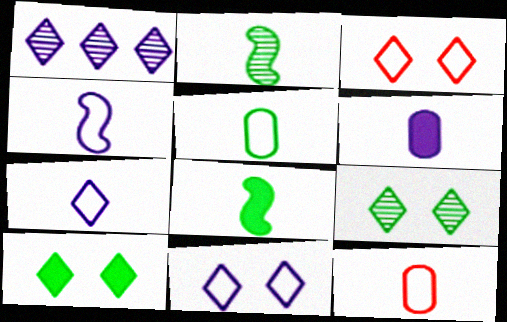[]